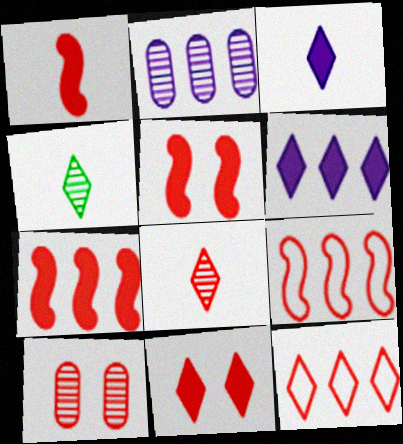[[1, 5, 7], 
[1, 10, 12], 
[8, 11, 12]]